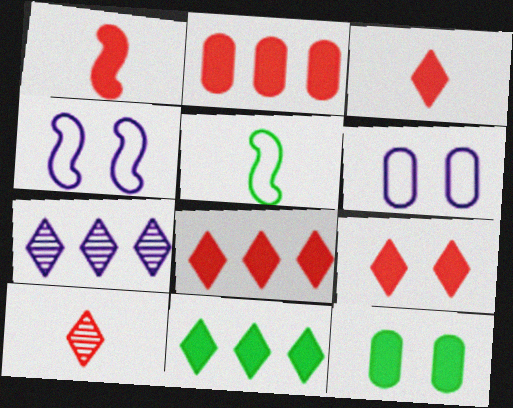[[1, 2, 9], 
[3, 8, 9]]